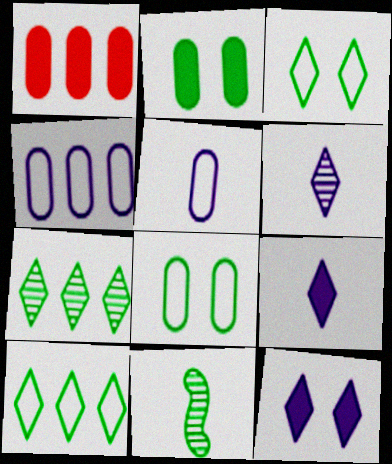[[2, 10, 11]]